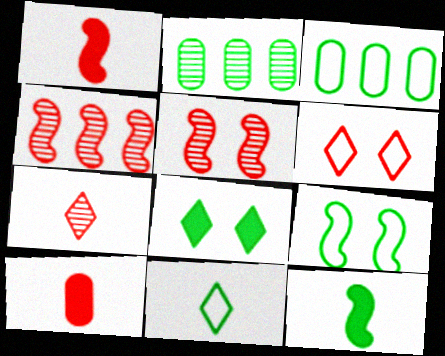[[3, 9, 11], 
[4, 6, 10]]